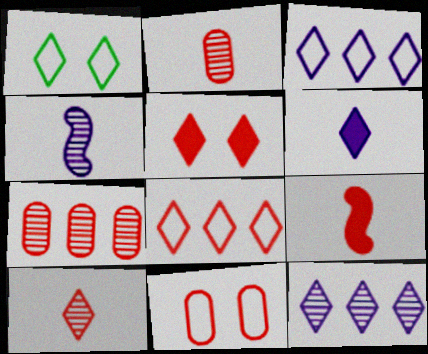[[5, 8, 10]]